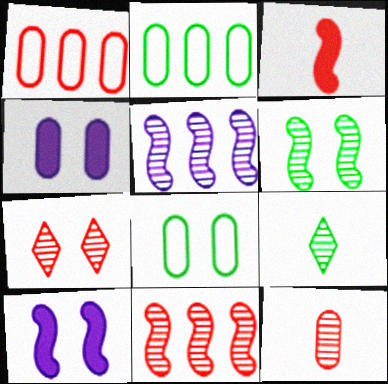[[1, 3, 7], 
[1, 9, 10], 
[2, 4, 12], 
[7, 8, 10], 
[7, 11, 12]]